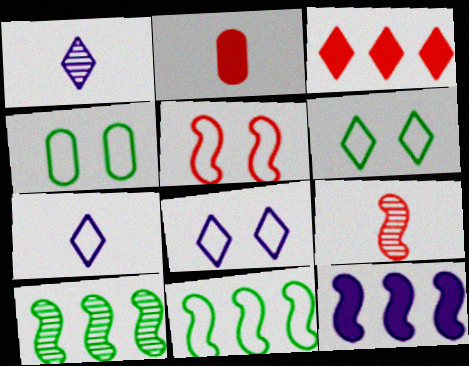[[1, 3, 6], 
[2, 8, 10], 
[4, 5, 8]]